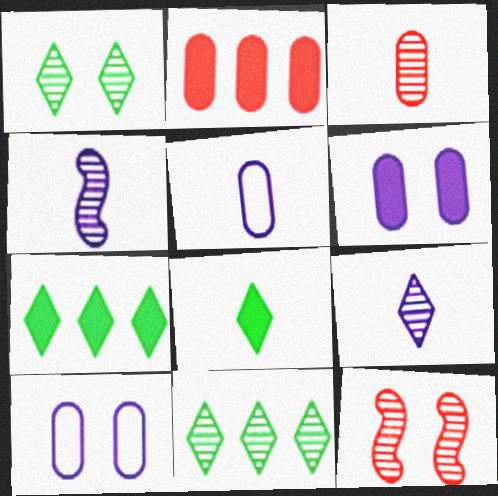[[5, 7, 12]]